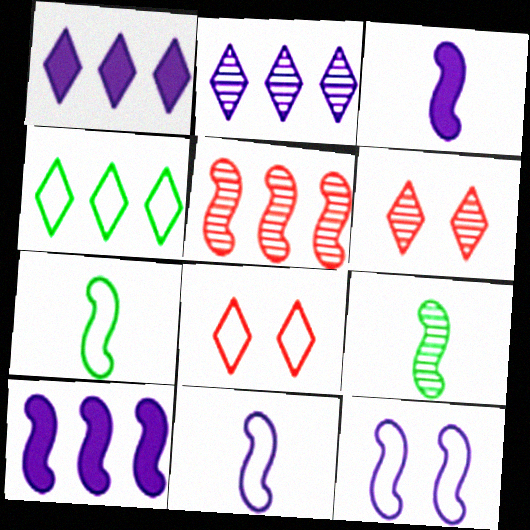[]